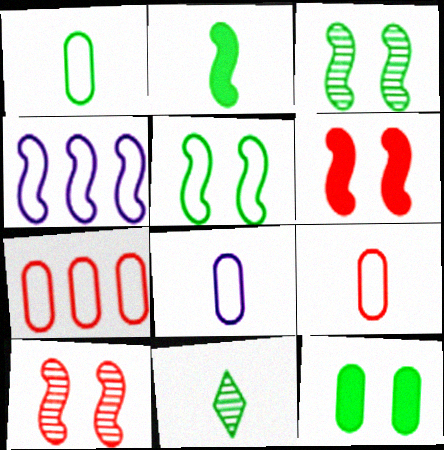[[1, 2, 11], 
[1, 8, 9], 
[2, 4, 10]]